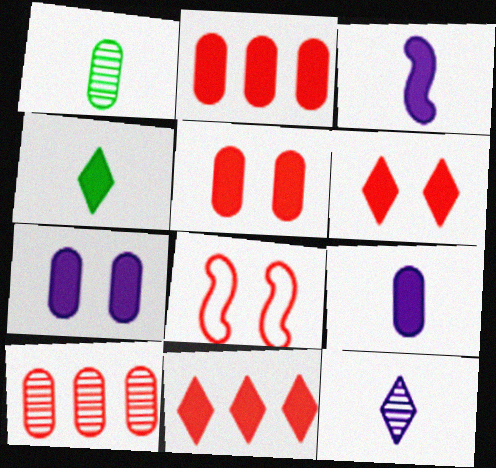[]